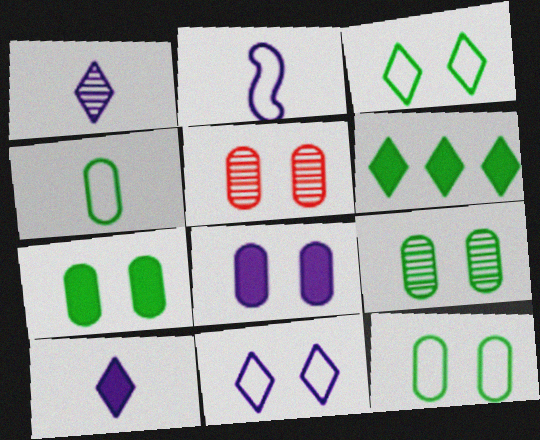[[2, 5, 6], 
[5, 8, 12], 
[7, 9, 12]]